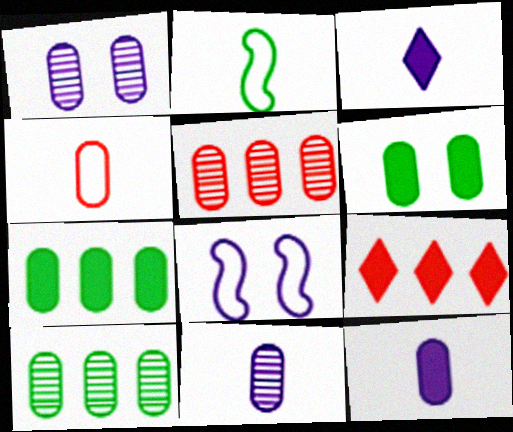[[1, 2, 9], 
[1, 4, 7]]